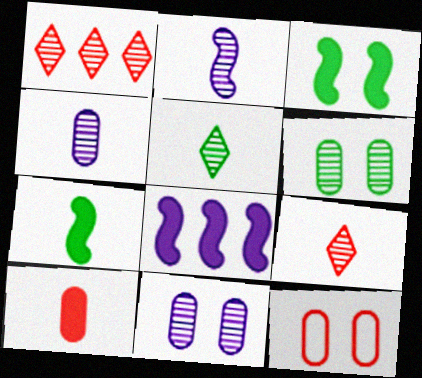[[1, 2, 6], 
[5, 8, 12]]